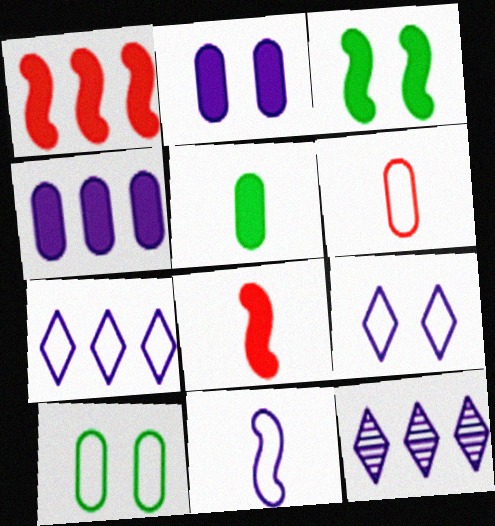[[2, 11, 12], 
[3, 6, 12], 
[8, 10, 12]]